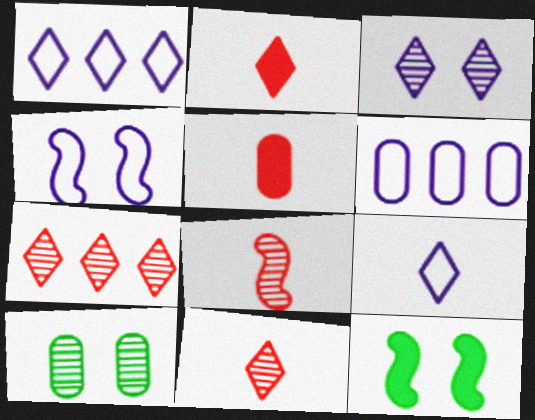[[4, 6, 9], 
[5, 6, 10], 
[6, 11, 12]]